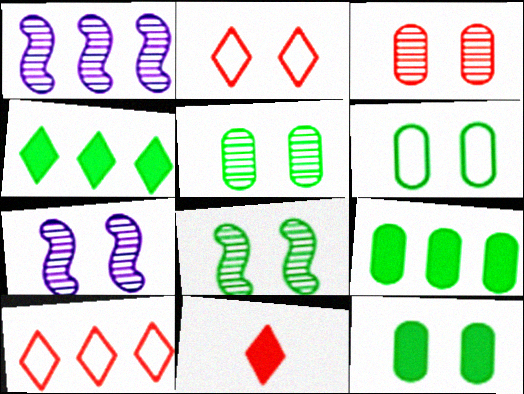[[1, 6, 11], 
[1, 9, 10], 
[2, 7, 12], 
[5, 6, 12]]